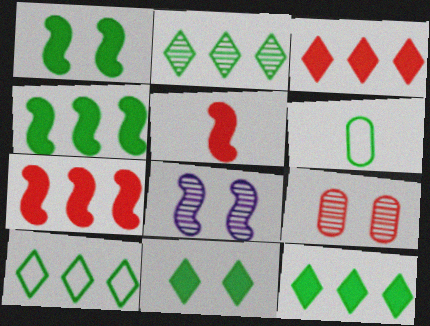[[1, 2, 6], 
[2, 10, 12], 
[3, 6, 8]]